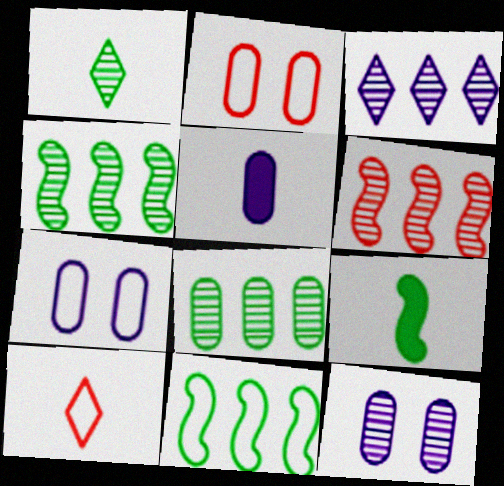[[1, 6, 12], 
[2, 3, 9], 
[2, 5, 8], 
[3, 6, 8], 
[7, 10, 11]]